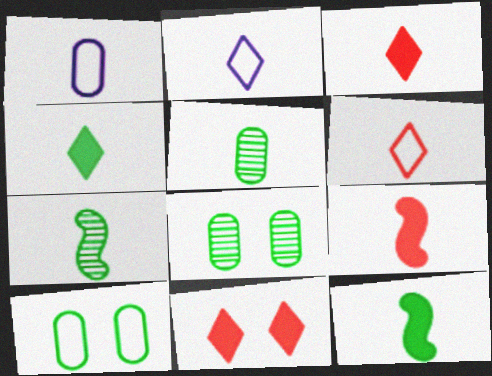[[1, 3, 7], 
[2, 5, 9]]